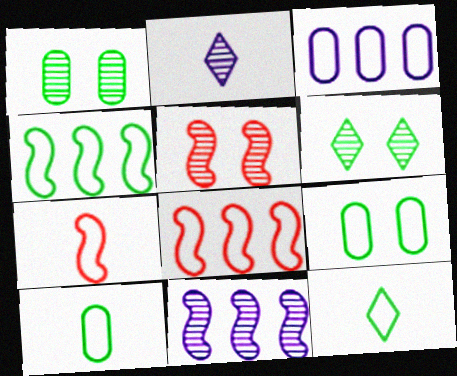[[4, 9, 12]]